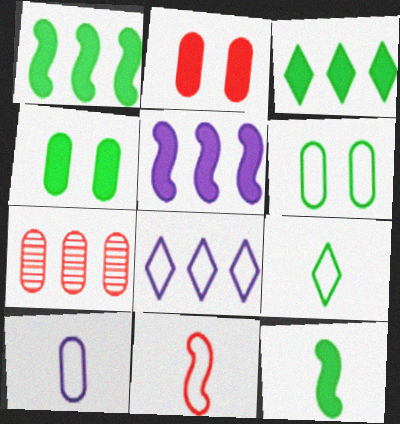[[1, 7, 8], 
[3, 4, 12], 
[4, 7, 10], 
[6, 8, 11], 
[9, 10, 11]]